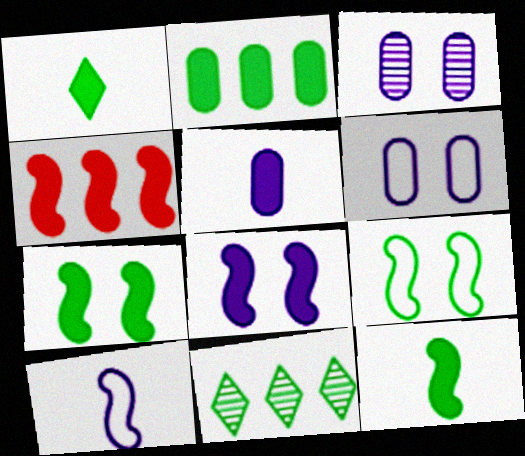[[1, 2, 7], 
[4, 8, 12]]